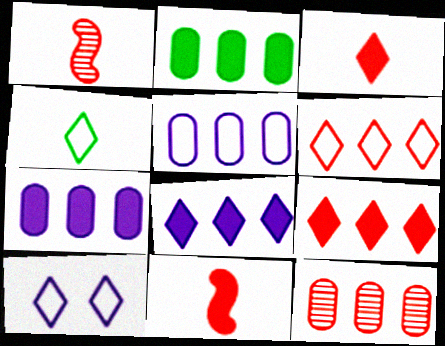[[1, 2, 10], 
[2, 5, 12], 
[4, 6, 10]]